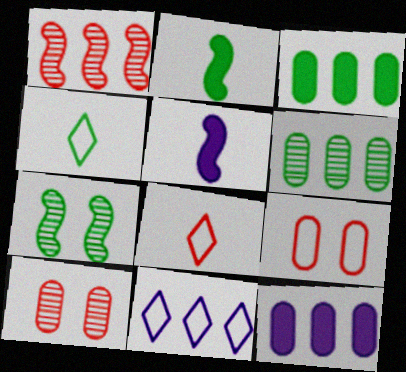[[1, 3, 11], 
[2, 10, 11], 
[3, 4, 7], 
[7, 8, 12]]